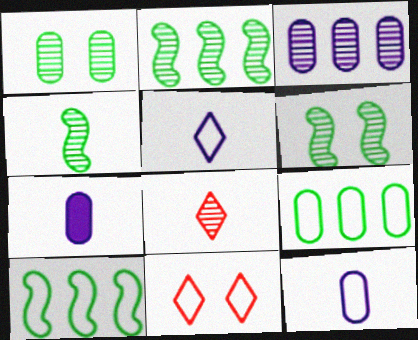[[2, 4, 6], 
[2, 7, 11], 
[3, 6, 8], 
[10, 11, 12]]